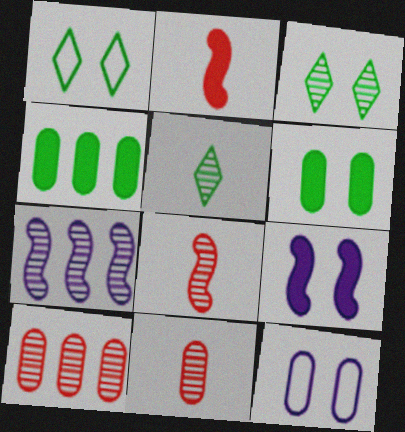[[3, 7, 11], 
[4, 11, 12]]